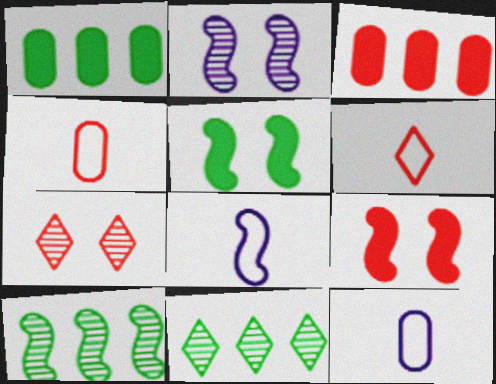[[1, 2, 6], 
[1, 7, 8], 
[8, 9, 10], 
[9, 11, 12]]